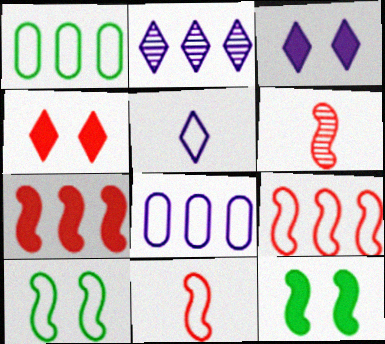[[1, 2, 7], 
[1, 3, 6], 
[2, 3, 5]]